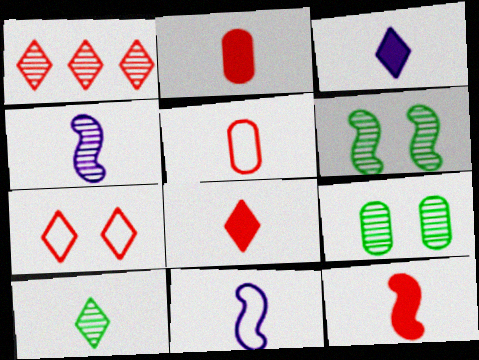[[1, 4, 9], 
[1, 7, 8], 
[2, 8, 12], 
[2, 10, 11]]